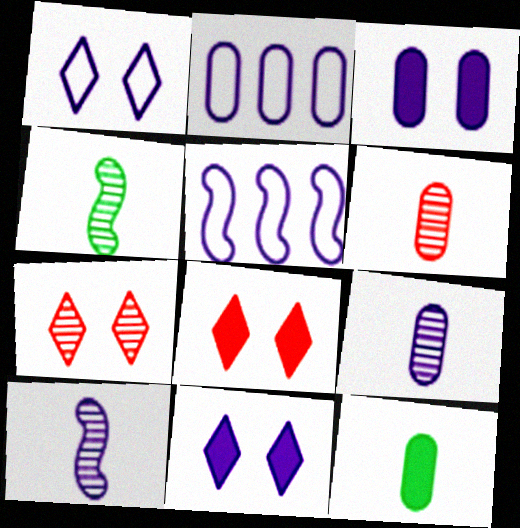[[2, 3, 9], 
[2, 4, 8], 
[2, 10, 11], 
[5, 7, 12], 
[5, 9, 11]]